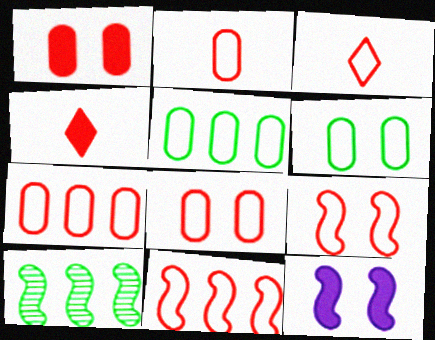[[2, 7, 8], 
[3, 7, 9], 
[3, 8, 11]]